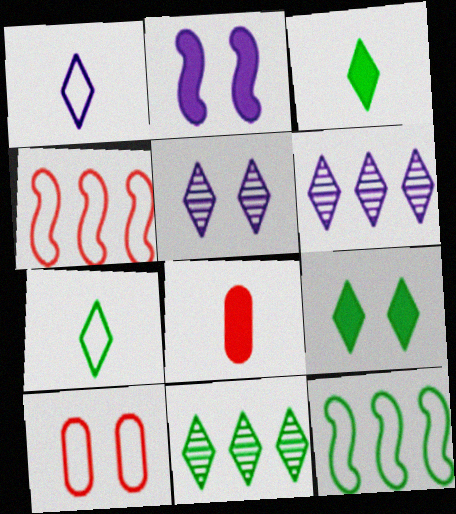[[1, 10, 12], 
[5, 8, 12], 
[7, 9, 11]]